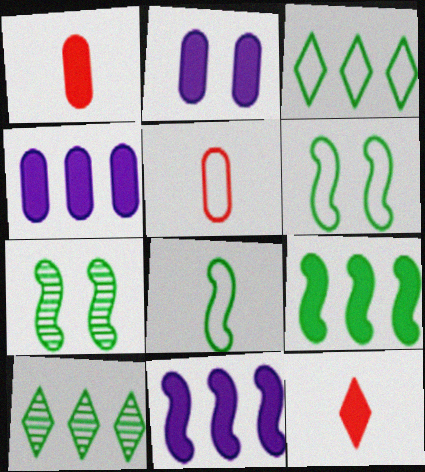[[2, 9, 12], 
[7, 8, 9]]